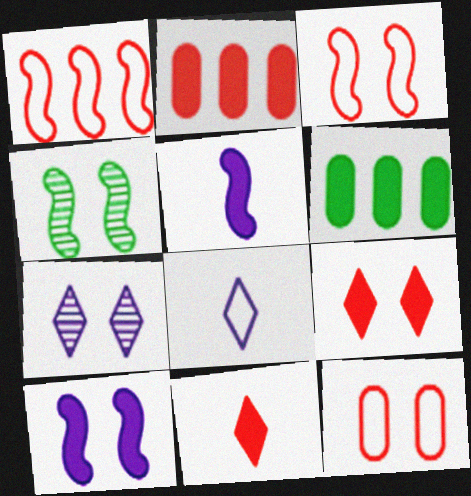[[1, 4, 5], 
[2, 4, 8], 
[3, 4, 10], 
[5, 6, 9], 
[6, 10, 11]]